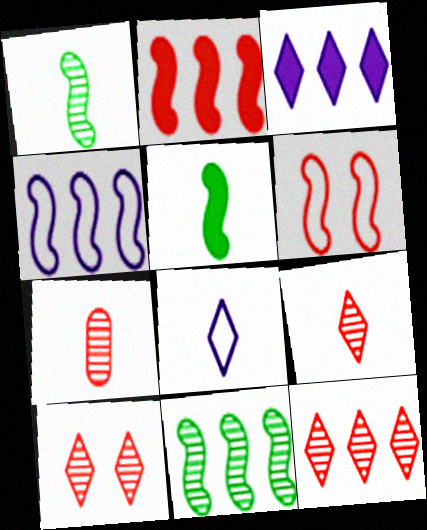[[2, 4, 11], 
[5, 7, 8], 
[9, 10, 12]]